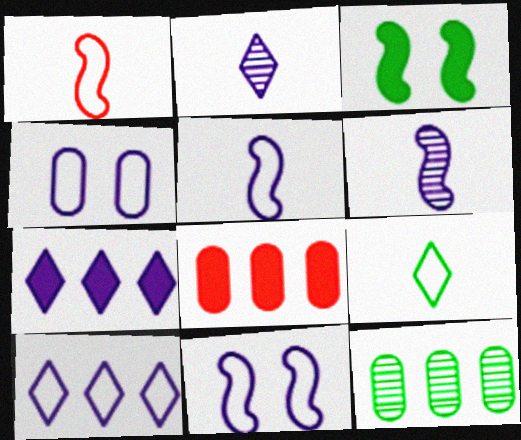[[3, 9, 12], 
[4, 5, 10], 
[4, 6, 7]]